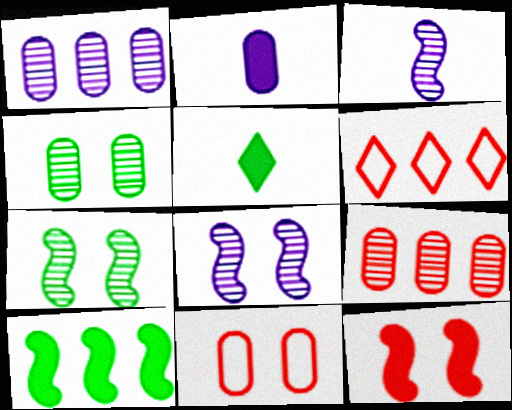[[1, 6, 10], 
[2, 6, 7]]